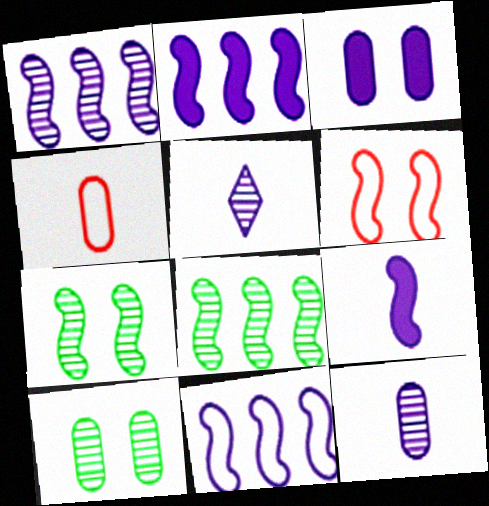[[1, 2, 11], 
[3, 5, 11], 
[6, 8, 9]]